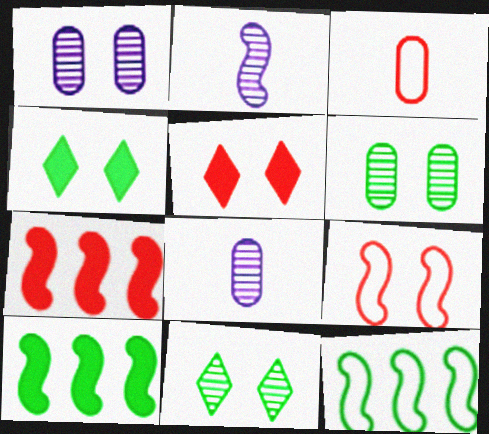[[1, 4, 9], 
[2, 9, 10], 
[5, 8, 12]]